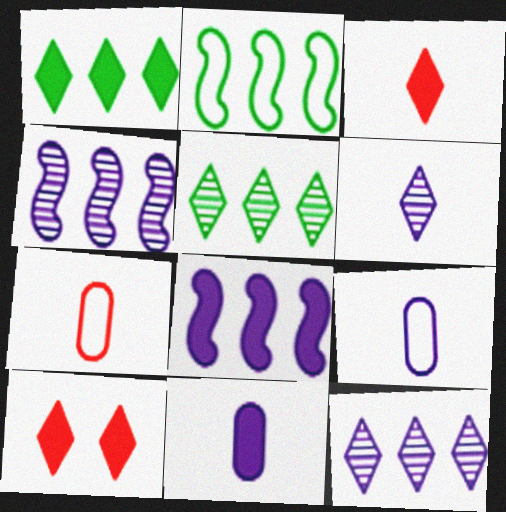[]